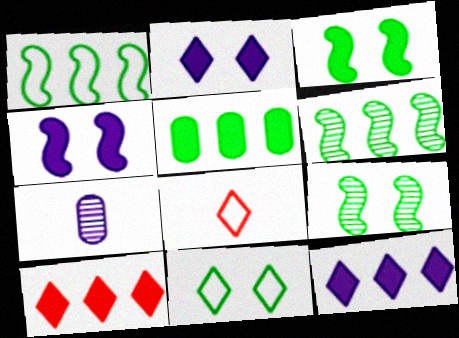[]